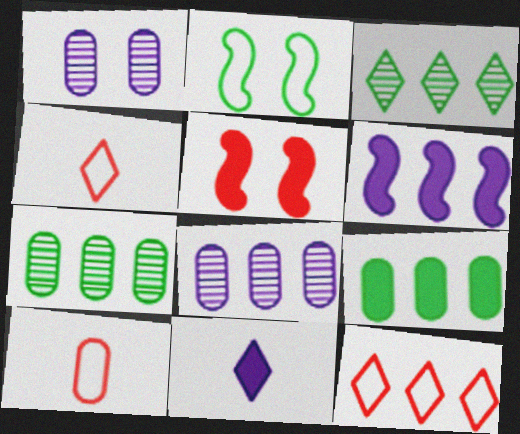[[1, 9, 10], 
[5, 9, 11], 
[6, 7, 12]]